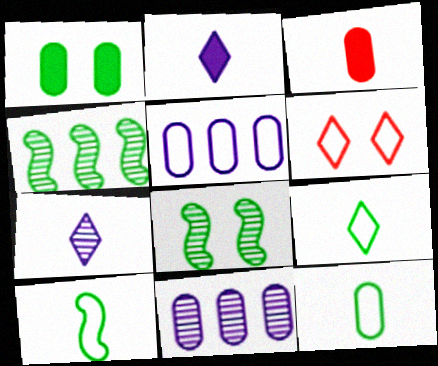[[1, 4, 9], 
[3, 7, 10], 
[5, 6, 10], 
[9, 10, 12]]